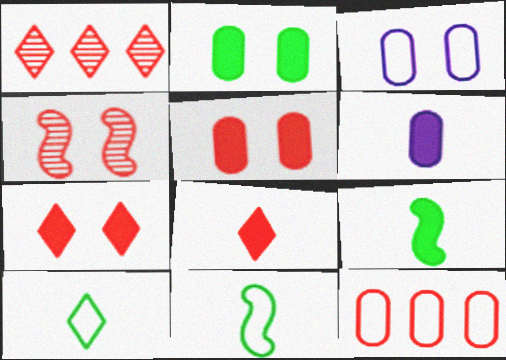[[1, 3, 9], 
[4, 8, 12], 
[6, 8, 9]]